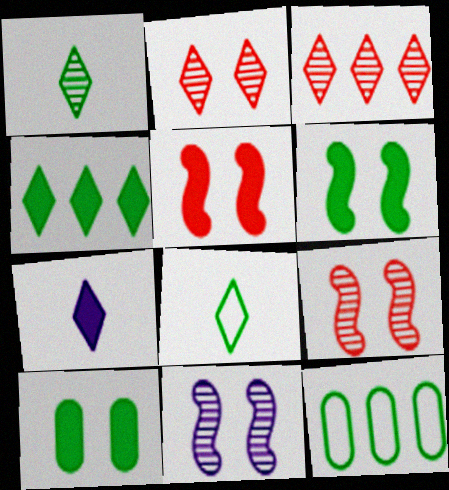[[1, 6, 12], 
[7, 9, 12]]